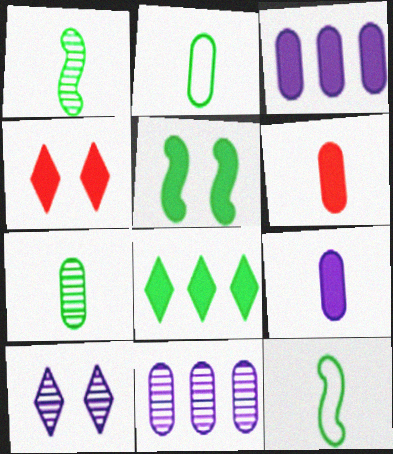[[4, 11, 12]]